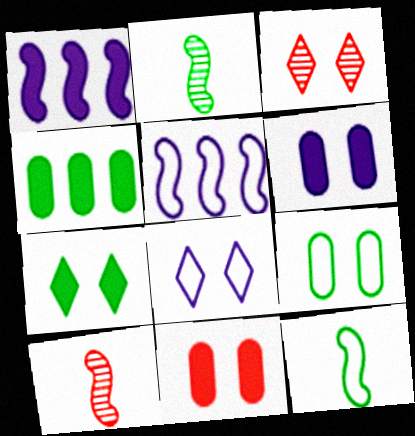[[3, 7, 8], 
[4, 8, 10]]